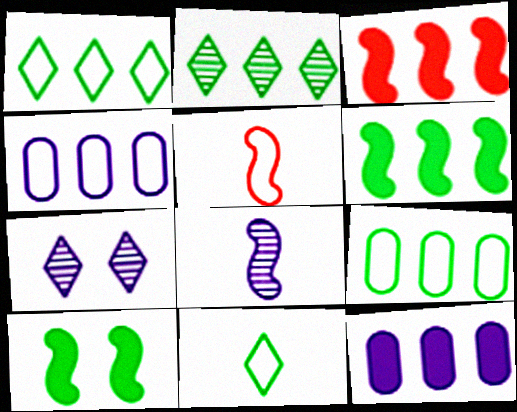[[2, 3, 4], 
[2, 6, 9]]